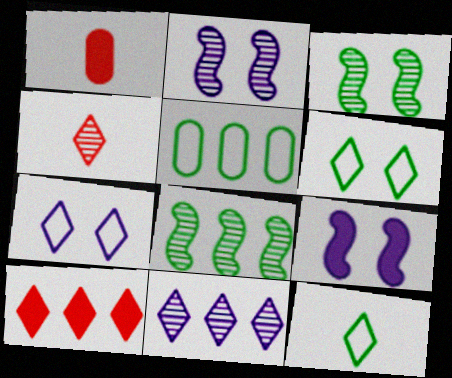[[1, 7, 8], 
[4, 5, 9]]